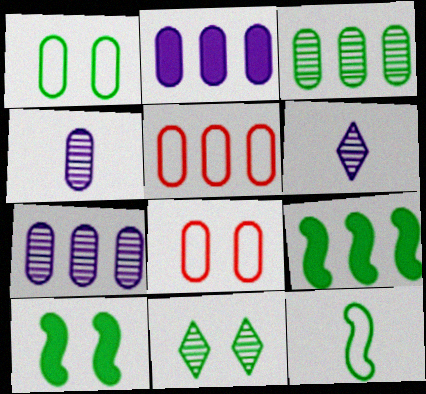[[1, 10, 11], 
[2, 3, 5], 
[5, 6, 10], 
[6, 8, 9]]